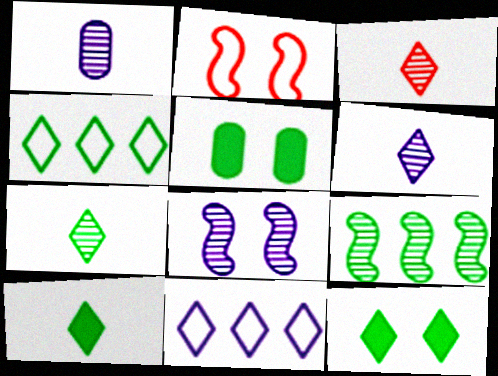[[3, 6, 7], 
[3, 11, 12], 
[4, 7, 12]]